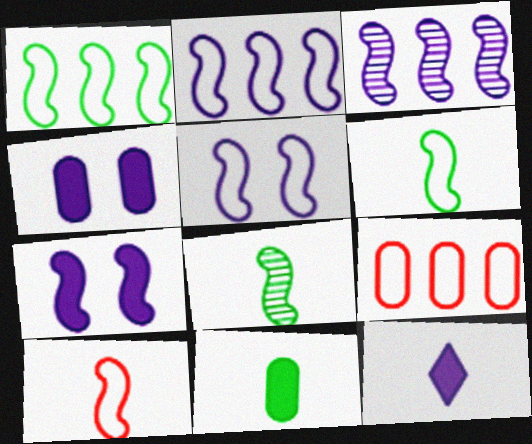[[1, 5, 10]]